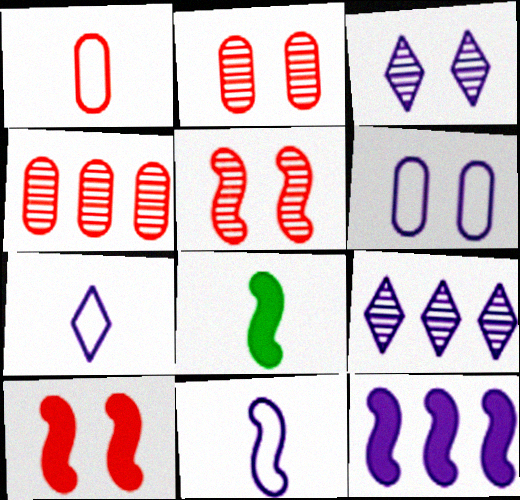[[8, 10, 12]]